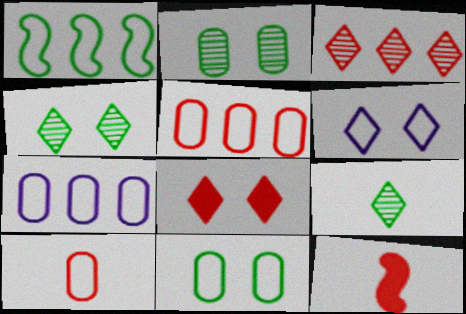[[1, 6, 10], 
[4, 6, 8], 
[4, 7, 12], 
[7, 10, 11]]